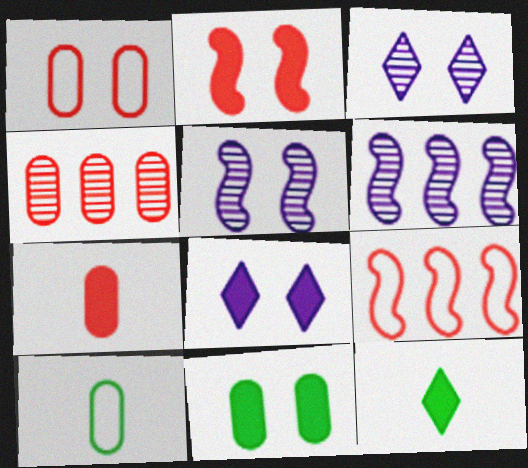[[1, 4, 7], 
[1, 6, 12], 
[2, 8, 11]]